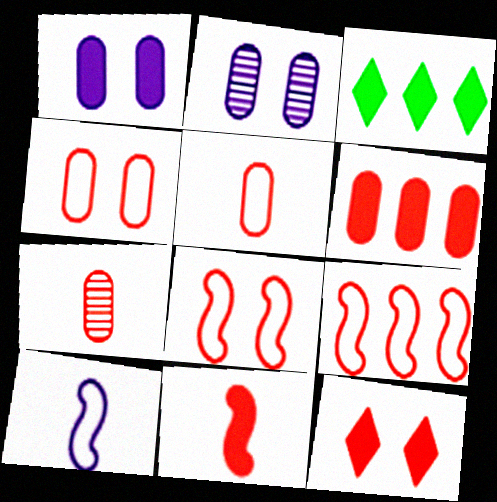[[1, 3, 11], 
[4, 6, 7], 
[6, 11, 12], 
[7, 9, 12]]